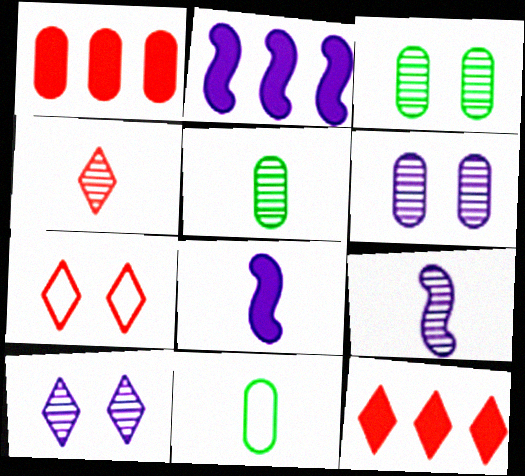[[1, 6, 11], 
[2, 5, 7], 
[4, 5, 9], 
[4, 7, 12], 
[4, 8, 11]]